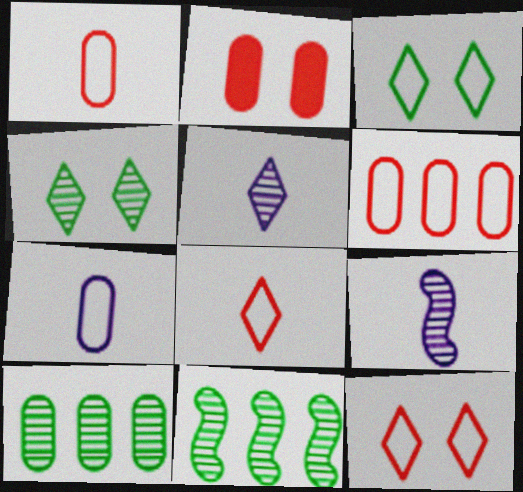[[2, 7, 10]]